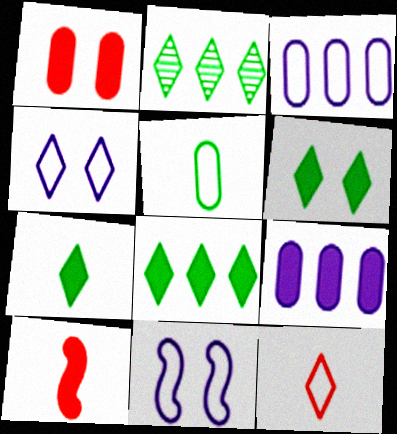[[6, 7, 8], 
[6, 9, 10]]